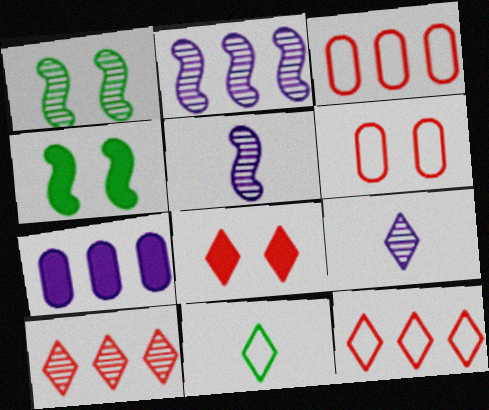[[3, 4, 9]]